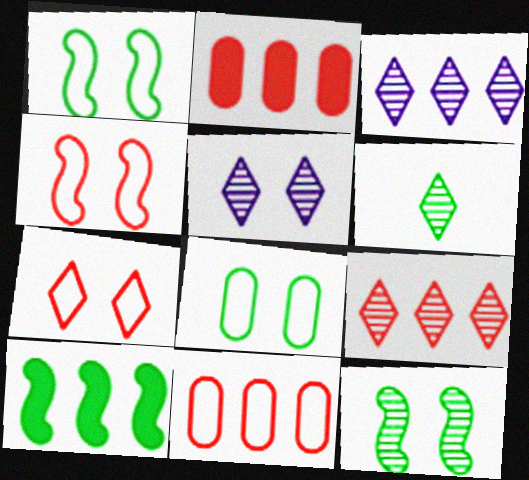[[3, 10, 11], 
[5, 6, 9], 
[6, 8, 10]]